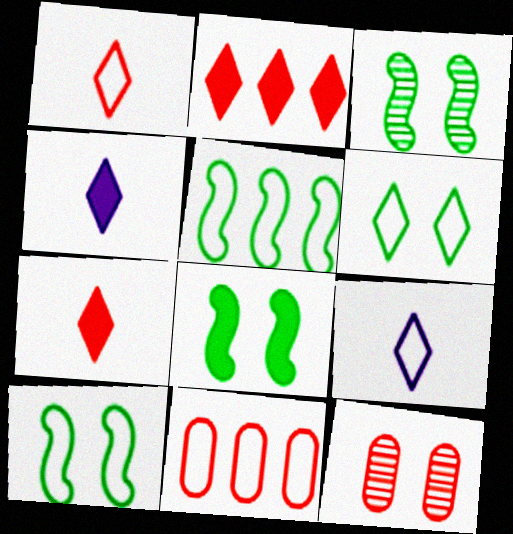[[3, 4, 11], 
[3, 8, 10], 
[4, 5, 12], 
[9, 10, 11]]